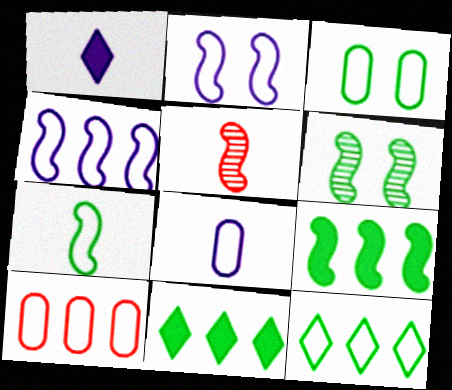[[1, 6, 10], 
[2, 5, 9], 
[3, 7, 12], 
[3, 8, 10], 
[4, 10, 12], 
[6, 7, 9]]